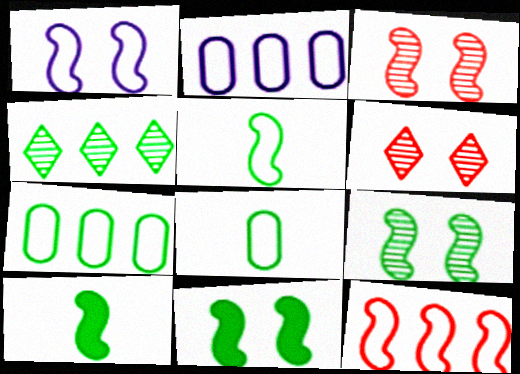[[1, 3, 11], 
[1, 5, 12], 
[2, 6, 10], 
[4, 8, 11]]